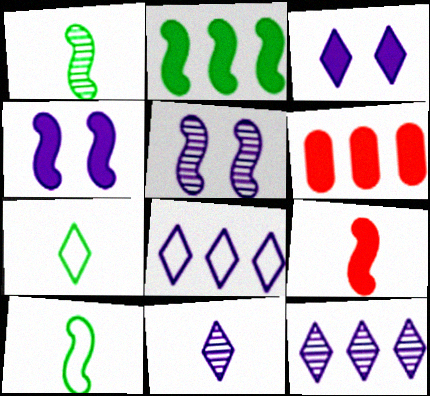[[2, 4, 9], 
[3, 8, 11], 
[5, 6, 7]]